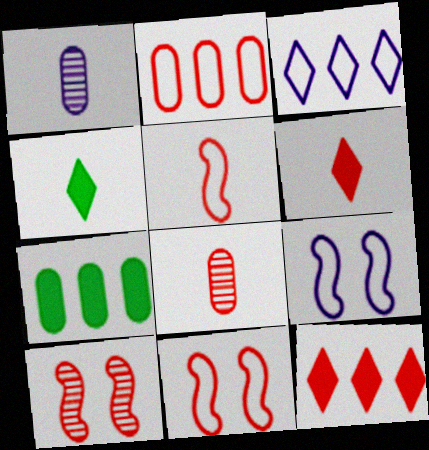[[1, 4, 5], 
[2, 6, 10], 
[5, 6, 8], 
[8, 11, 12]]